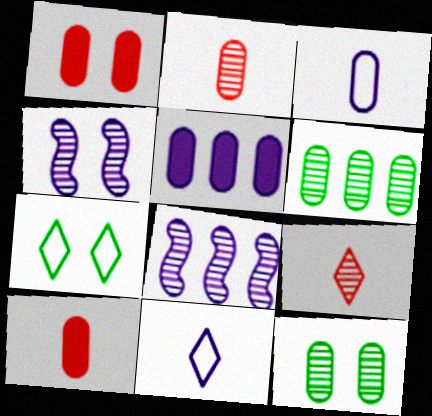[[1, 3, 6], 
[1, 4, 7], 
[4, 5, 11], 
[4, 6, 9], 
[7, 8, 10], 
[8, 9, 12]]